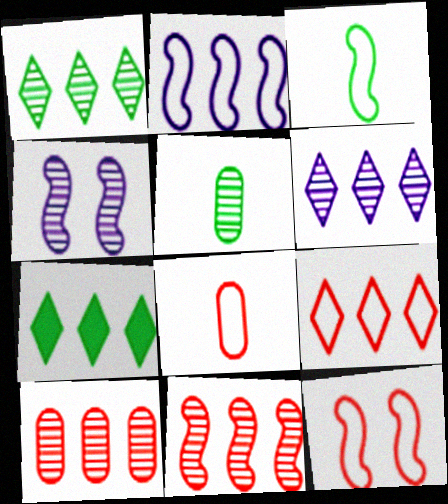[[2, 3, 12], 
[2, 7, 10], 
[4, 7, 8], 
[6, 7, 9], 
[8, 9, 12]]